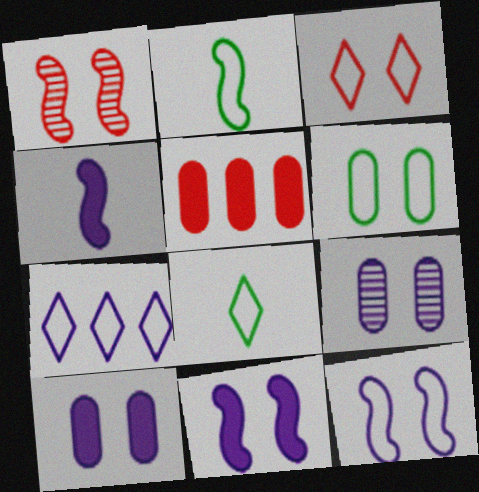[[3, 6, 12], 
[3, 7, 8], 
[4, 7, 9]]